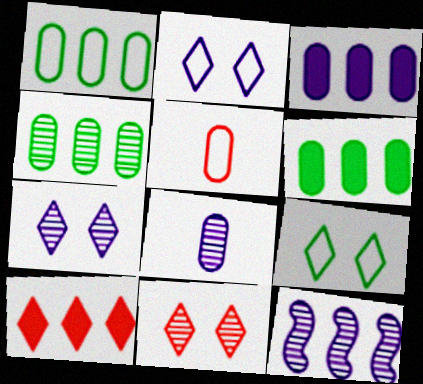[[1, 4, 6], 
[1, 10, 12], 
[7, 8, 12]]